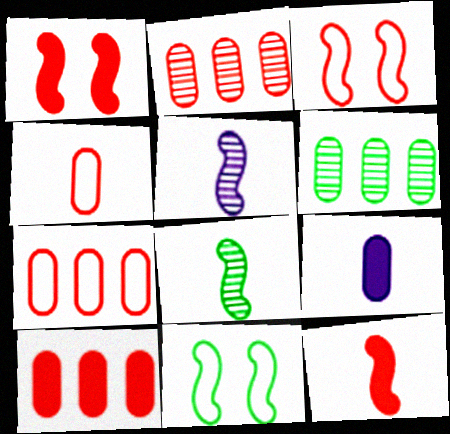[[2, 7, 10]]